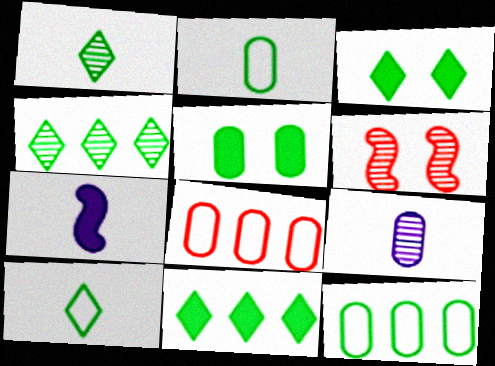[[3, 4, 10], 
[4, 6, 9], 
[5, 8, 9]]